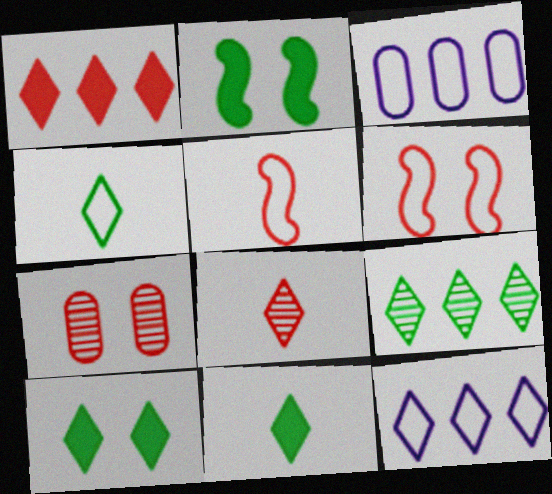[[1, 5, 7], 
[1, 9, 12], 
[2, 3, 8], 
[3, 4, 6], 
[4, 9, 10], 
[8, 10, 12]]